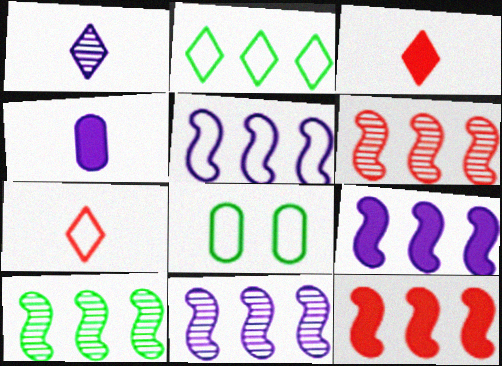[[1, 8, 12], 
[3, 8, 11], 
[5, 7, 8], 
[5, 9, 11], 
[5, 10, 12], 
[6, 10, 11]]